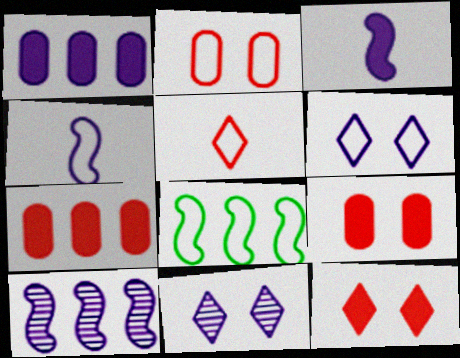[[1, 4, 11]]